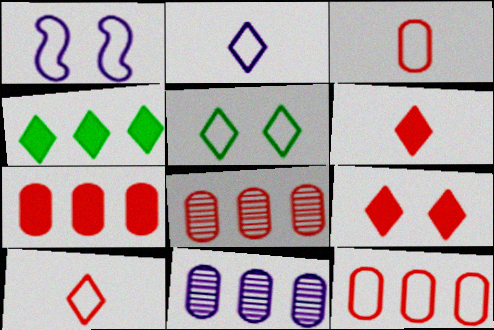[[7, 8, 12]]